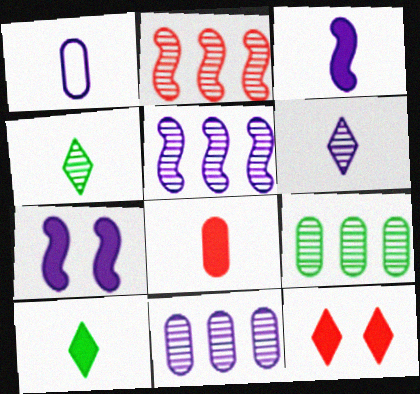[[1, 3, 6], 
[3, 8, 10]]